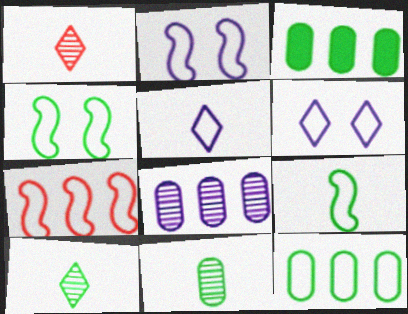[[1, 2, 3], 
[2, 7, 9], 
[3, 4, 10]]